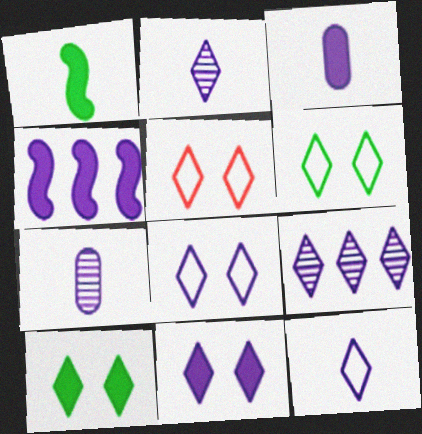[[3, 4, 11], 
[4, 7, 8], 
[5, 6, 8], 
[9, 11, 12]]